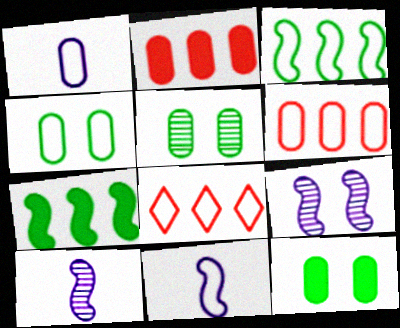[[1, 2, 5], 
[1, 4, 6], 
[4, 5, 12], 
[4, 8, 11], 
[8, 10, 12]]